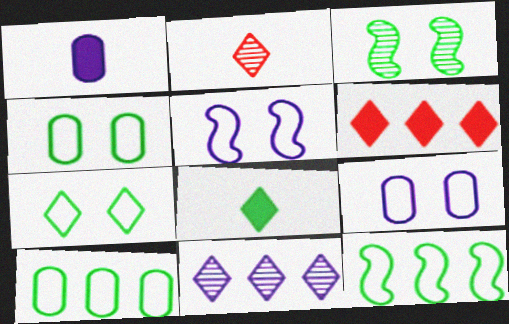[[1, 5, 11], 
[3, 8, 10]]